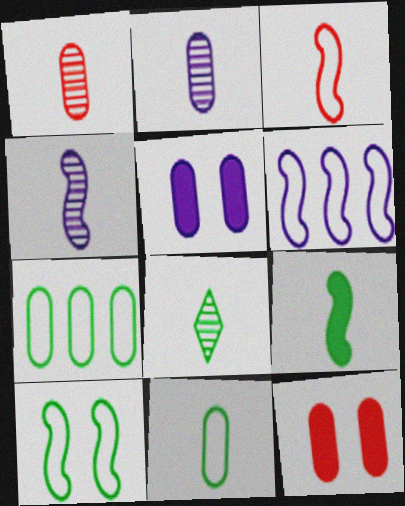[[1, 4, 8], 
[1, 5, 7], 
[2, 7, 12], 
[3, 4, 9], 
[3, 6, 10], 
[6, 8, 12], 
[8, 9, 11]]